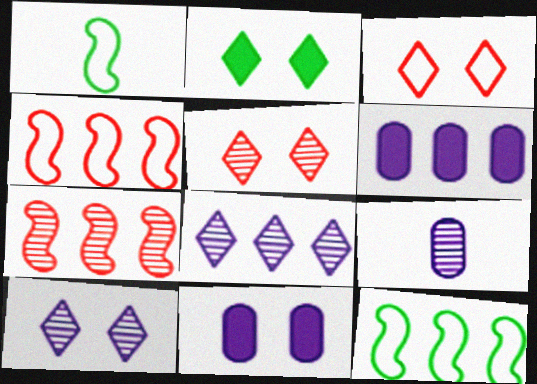[[1, 5, 6], 
[2, 3, 10], 
[2, 4, 9]]